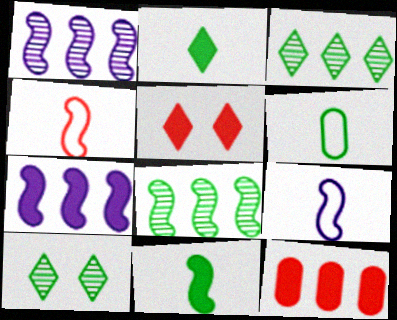[[1, 5, 6], 
[9, 10, 12]]